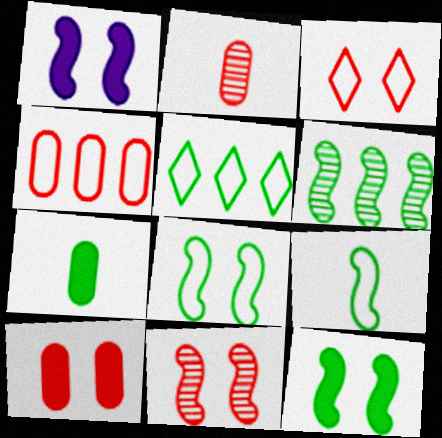[[1, 2, 5], 
[1, 8, 11], 
[2, 4, 10], 
[3, 10, 11], 
[6, 9, 12]]